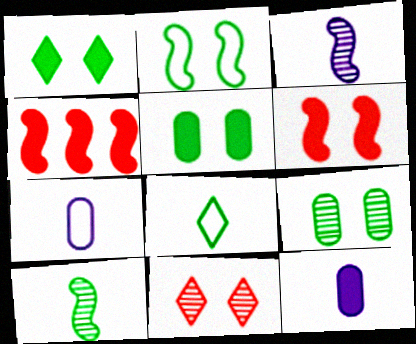[[1, 2, 9], 
[1, 4, 12], 
[2, 3, 4]]